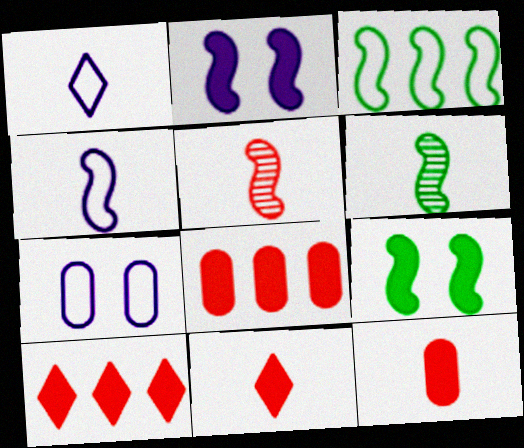[[1, 6, 12], 
[2, 3, 5], 
[3, 6, 9], 
[6, 7, 10]]